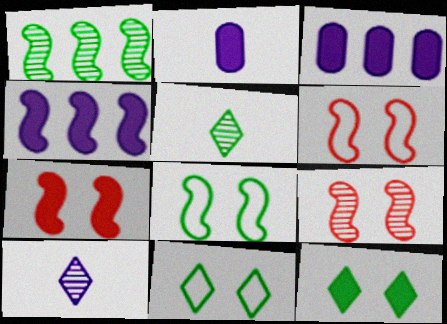[[3, 5, 6], 
[6, 7, 9]]